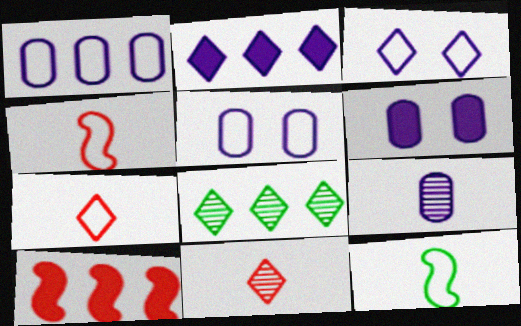[[1, 6, 9], 
[1, 8, 10], 
[4, 6, 8]]